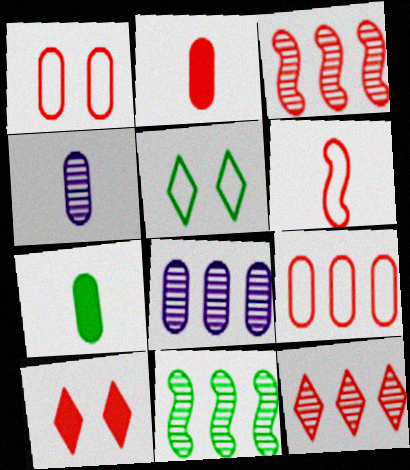[[1, 7, 8], 
[5, 7, 11], 
[8, 11, 12]]